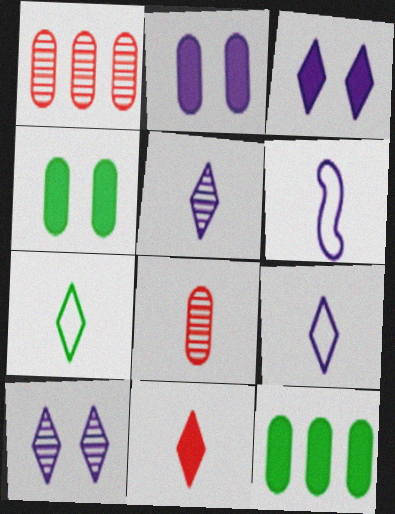[[5, 7, 11]]